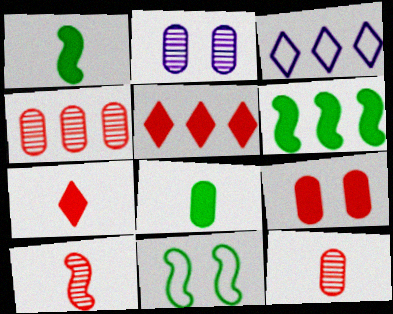[[3, 4, 6]]